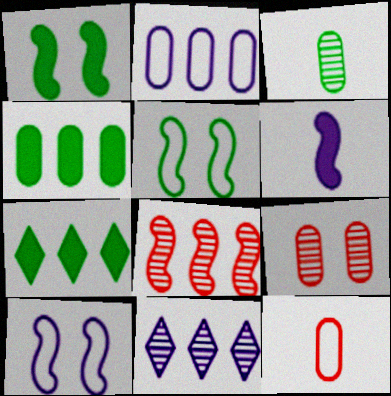[[1, 11, 12], 
[2, 7, 8], 
[3, 5, 7], 
[5, 6, 8]]